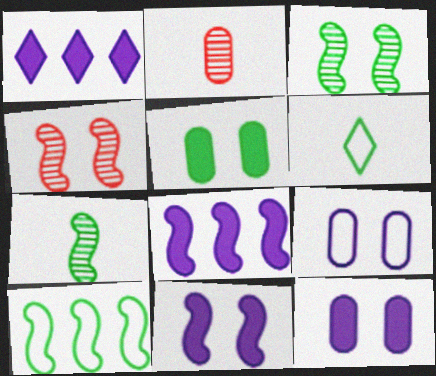[]